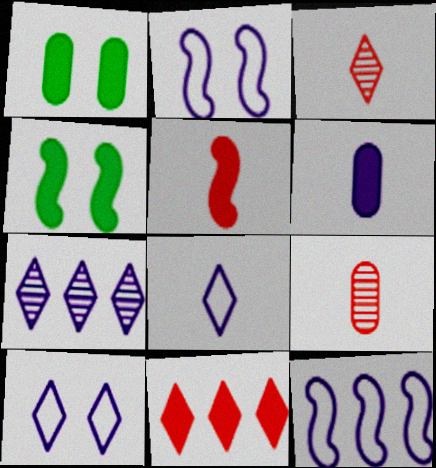[[1, 3, 12], 
[2, 6, 7], 
[4, 6, 11]]